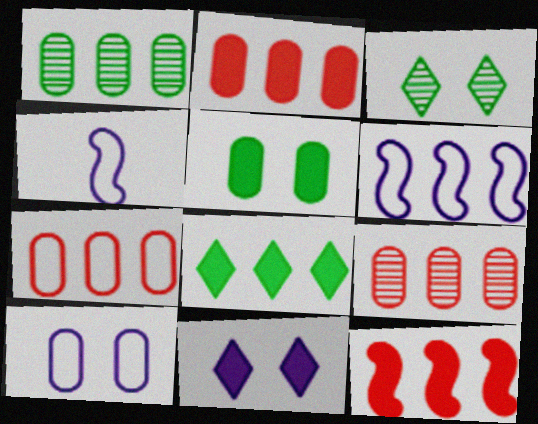[[2, 3, 4], 
[2, 7, 9], 
[6, 8, 9]]